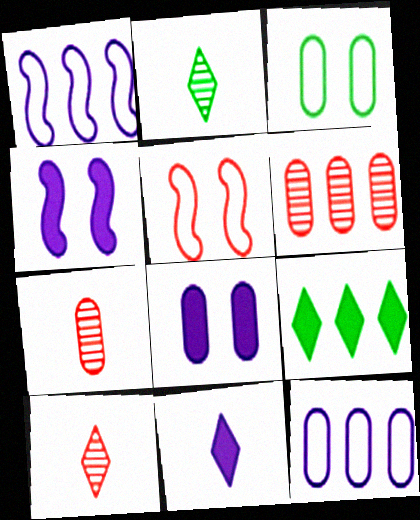[[1, 6, 9]]